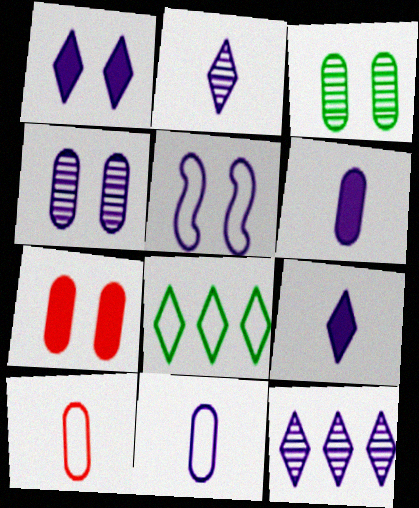[[1, 4, 5], 
[5, 6, 12], 
[5, 8, 10]]